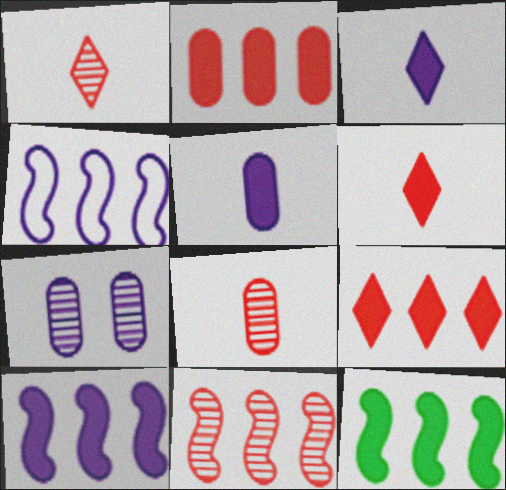[[3, 4, 7], 
[4, 11, 12]]